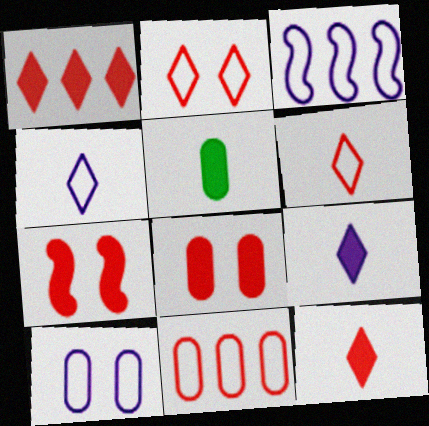[[3, 4, 10]]